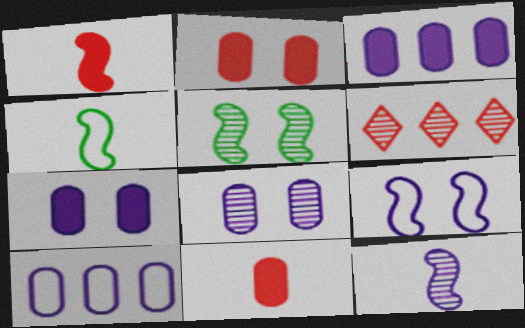[[1, 4, 12], 
[4, 6, 7]]